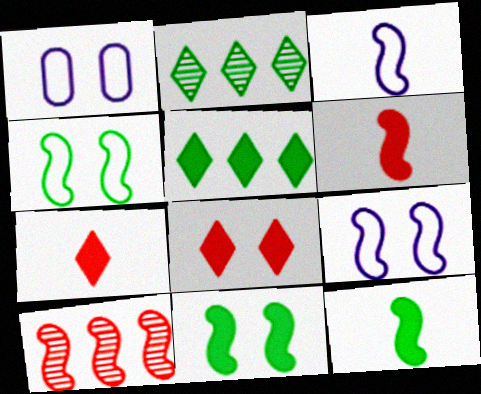[[1, 2, 6], 
[3, 10, 11], 
[9, 10, 12]]